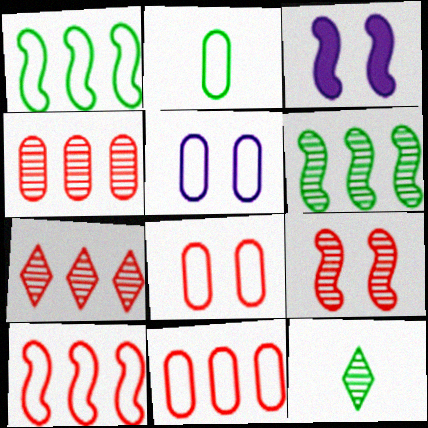[[2, 3, 7], 
[2, 5, 11], 
[3, 11, 12]]